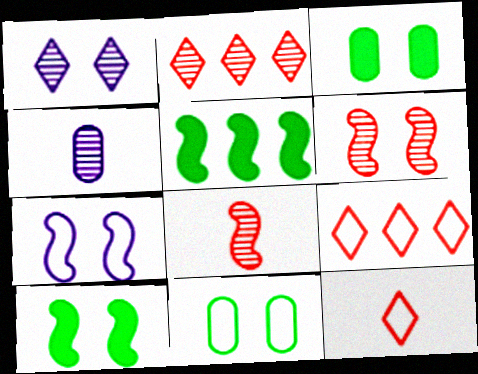[[4, 9, 10], 
[5, 7, 8], 
[6, 7, 10]]